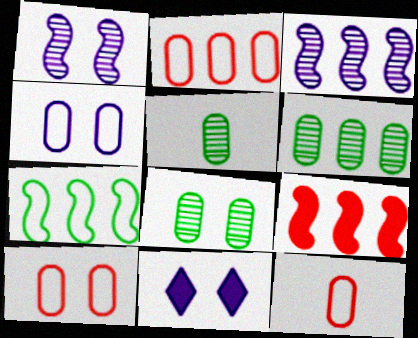[[1, 4, 11], 
[2, 10, 12], 
[3, 7, 9], 
[5, 6, 8]]